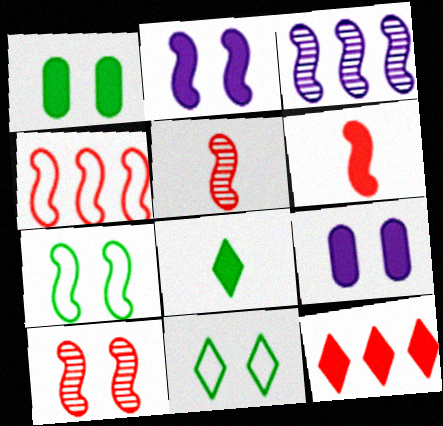[[2, 7, 10], 
[3, 6, 7], 
[4, 6, 10], 
[9, 10, 11]]